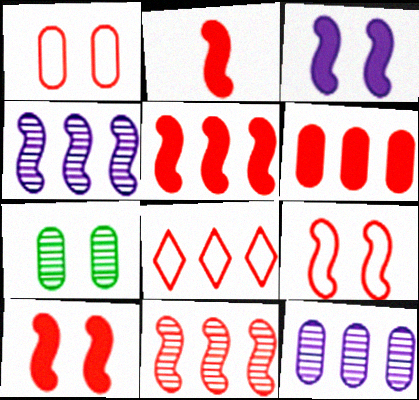[[2, 5, 10], 
[2, 9, 11], 
[6, 8, 11]]